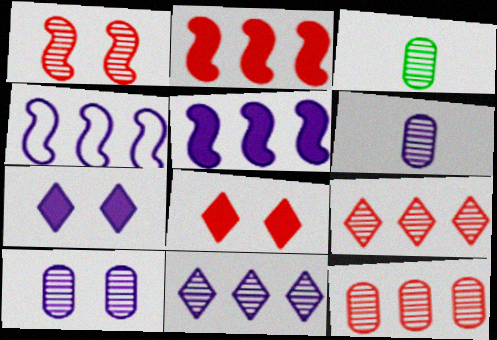[[1, 3, 11], 
[3, 4, 8], 
[3, 10, 12], 
[4, 6, 7]]